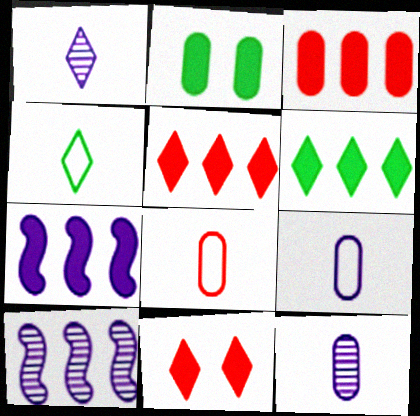[[3, 6, 7]]